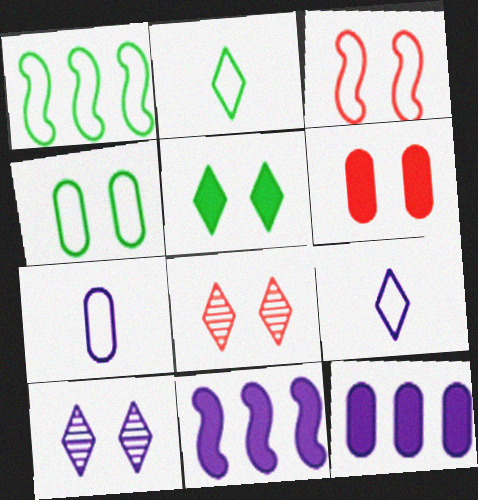[[1, 2, 4], 
[3, 6, 8], 
[7, 10, 11]]